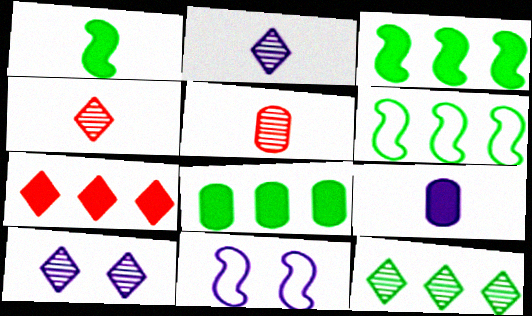[[4, 8, 11], 
[4, 10, 12], 
[6, 8, 12]]